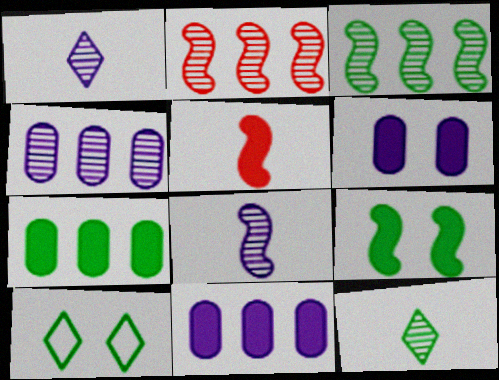[[4, 5, 10]]